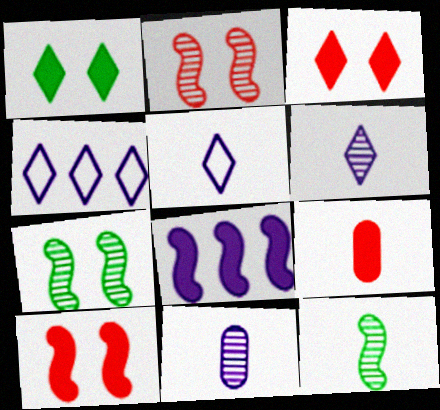[[1, 8, 9], 
[4, 7, 9], 
[5, 9, 12]]